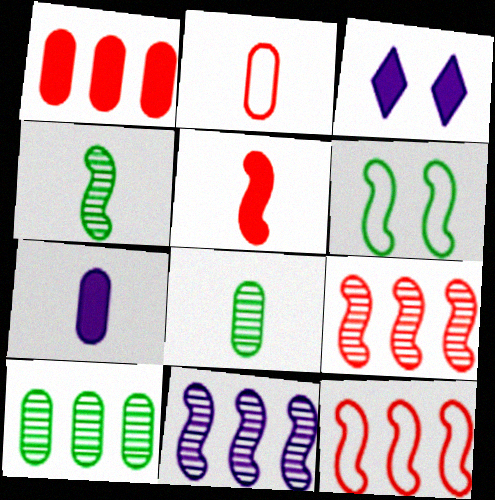[[2, 7, 8], 
[3, 8, 12], 
[5, 6, 11]]